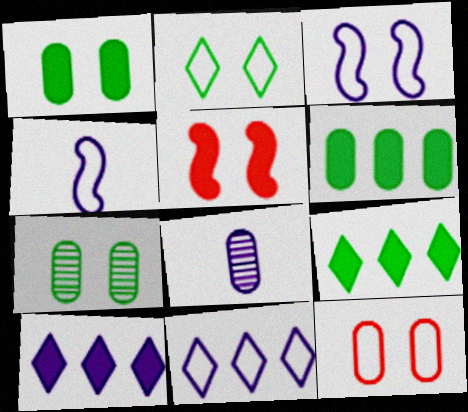[[2, 3, 12], 
[3, 8, 10], 
[6, 8, 12]]